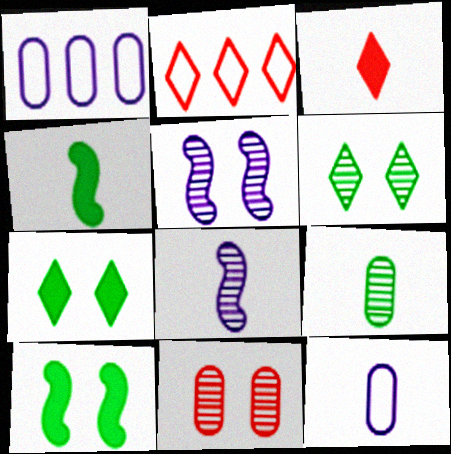[[5, 6, 11]]